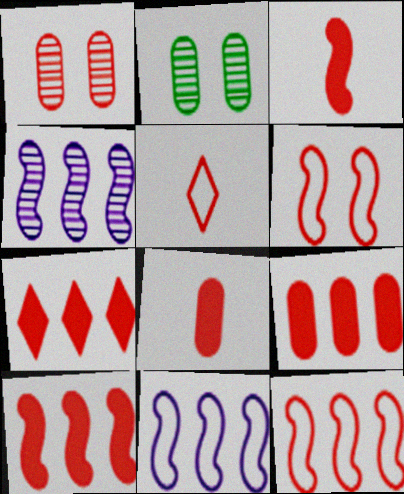[[1, 5, 10], 
[7, 9, 10]]